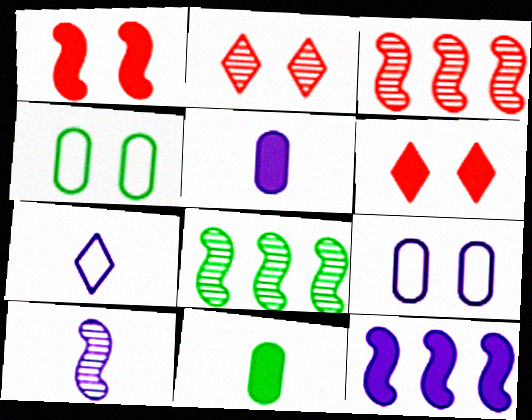[[5, 7, 10], 
[6, 11, 12]]